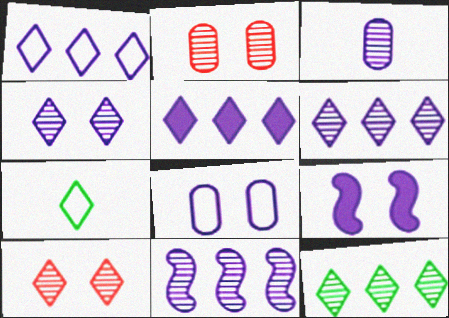[[1, 3, 9], 
[1, 5, 6], 
[3, 4, 11], 
[4, 8, 9], 
[5, 7, 10]]